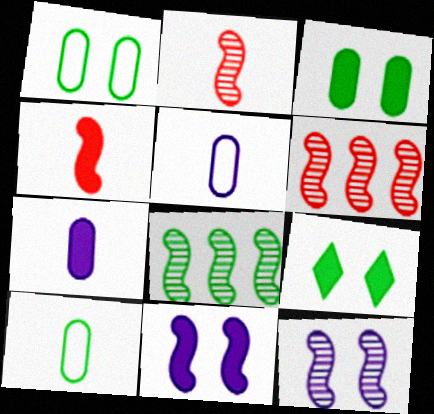[[2, 8, 12], 
[5, 6, 9], 
[8, 9, 10]]